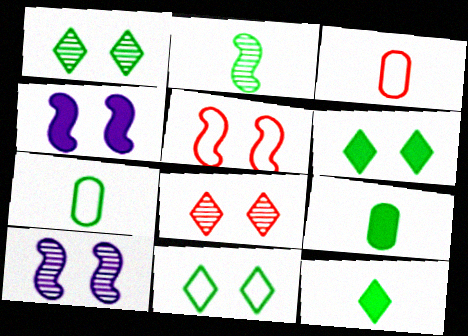[[1, 6, 11], 
[2, 7, 12]]